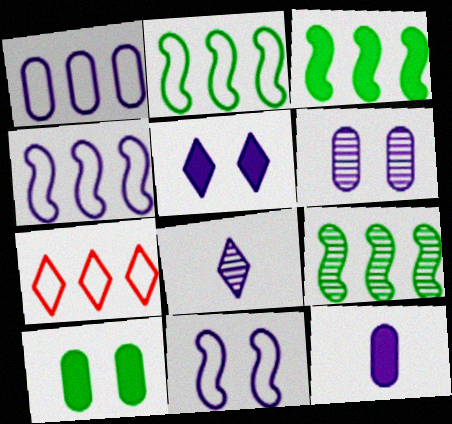[[1, 2, 7], 
[1, 6, 12], 
[2, 3, 9], 
[5, 6, 11]]